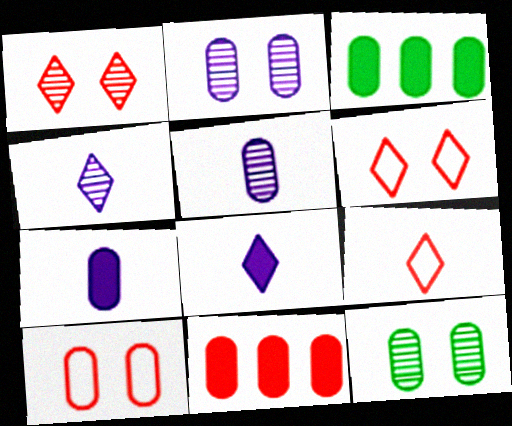[[3, 5, 10]]